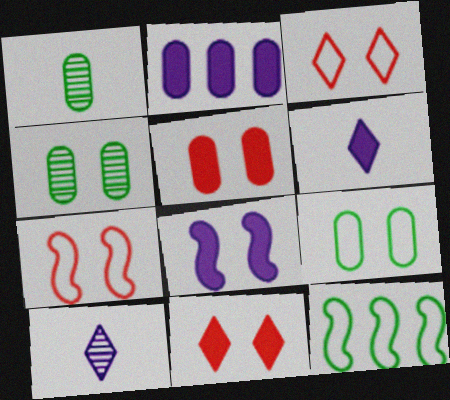[[2, 6, 8], 
[3, 4, 8], 
[5, 10, 12]]